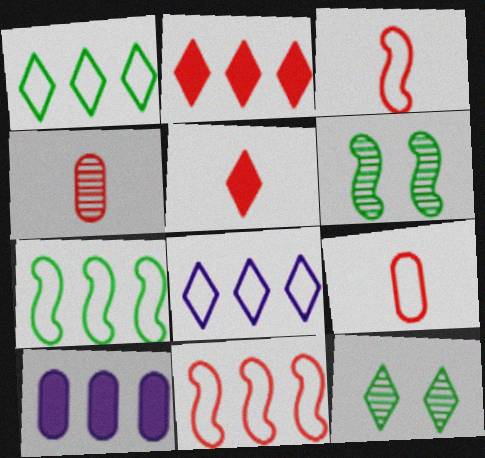[[3, 4, 5], 
[3, 10, 12], 
[5, 8, 12]]